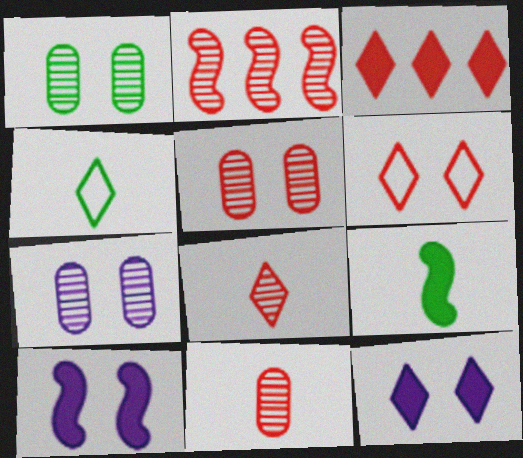[[1, 5, 7], 
[1, 6, 10], 
[2, 5, 8], 
[3, 6, 8]]